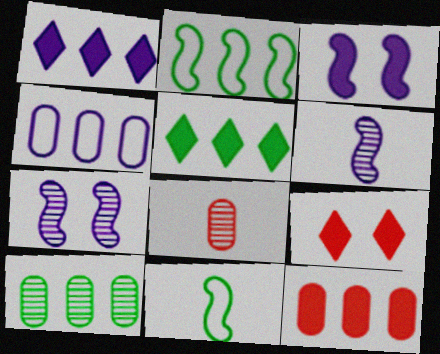[[2, 5, 10], 
[4, 10, 12]]